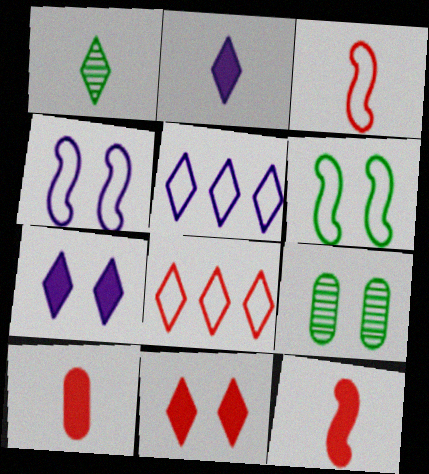[[1, 5, 11], 
[1, 7, 8], 
[4, 9, 11], 
[5, 9, 12]]